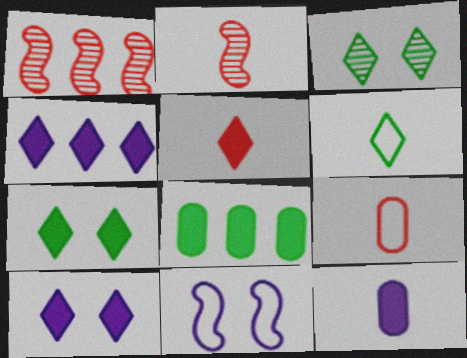[[2, 5, 9], 
[2, 6, 12], 
[4, 5, 7]]